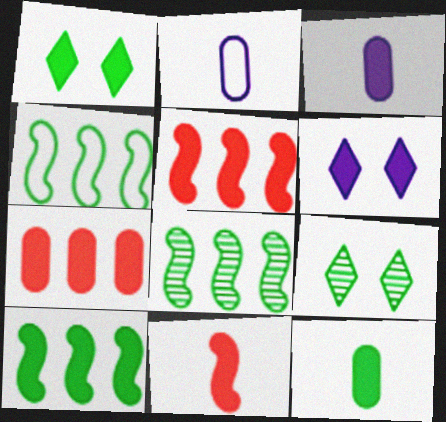[[1, 3, 5], 
[1, 10, 12], 
[2, 5, 9], 
[4, 8, 10], 
[4, 9, 12], 
[5, 6, 12]]